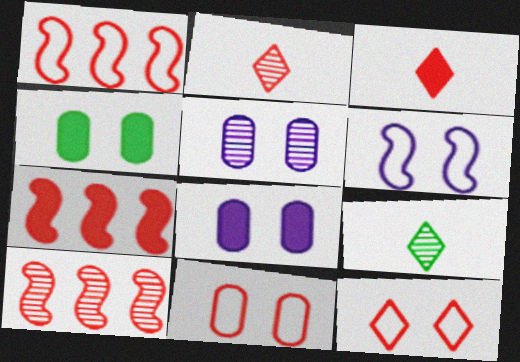[[1, 7, 10], 
[1, 8, 9], 
[2, 7, 11], 
[3, 10, 11], 
[4, 5, 11], 
[5, 9, 10]]